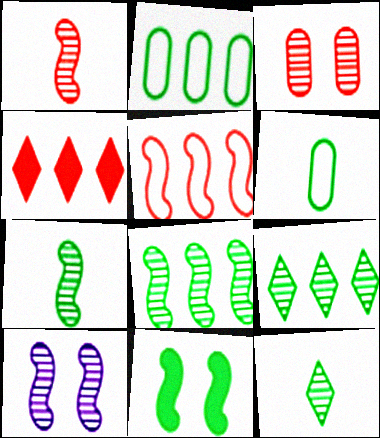[[1, 8, 10], 
[2, 11, 12], 
[4, 6, 10], 
[6, 9, 11]]